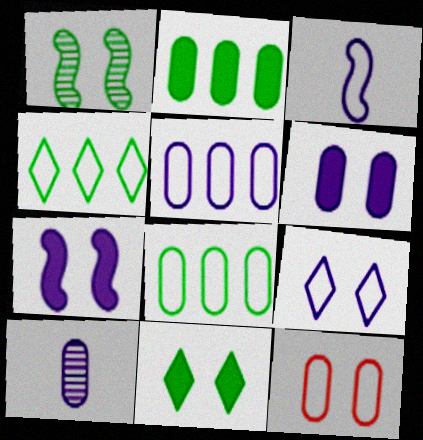[[2, 10, 12], 
[3, 4, 12], 
[3, 5, 9], 
[5, 6, 10]]